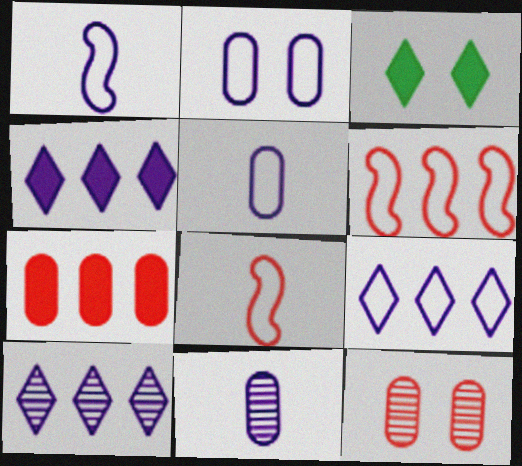[[1, 2, 9], 
[3, 6, 11], 
[4, 9, 10]]